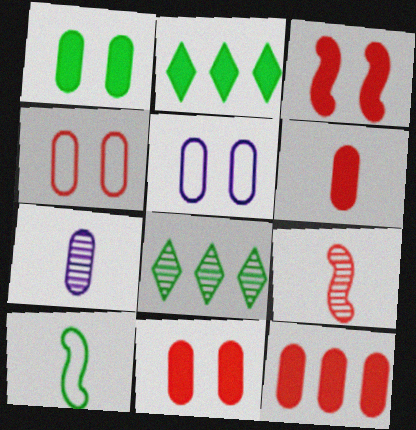[[1, 8, 10], 
[2, 5, 9], 
[6, 11, 12]]